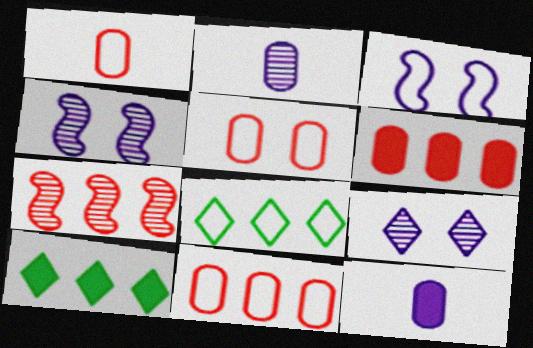[[1, 3, 8], 
[1, 4, 10], 
[1, 5, 11]]